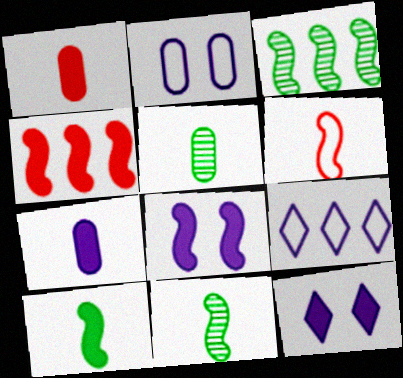[[3, 6, 8], 
[4, 8, 10]]